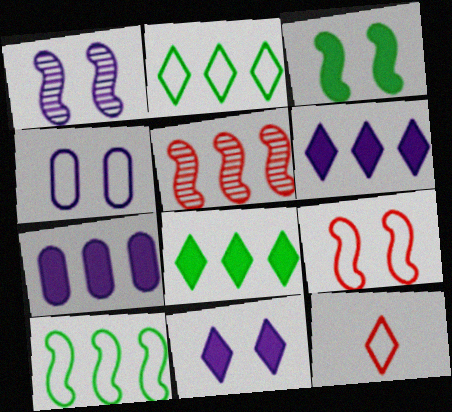[[1, 3, 9], 
[1, 4, 11], 
[2, 5, 7], 
[4, 10, 12]]